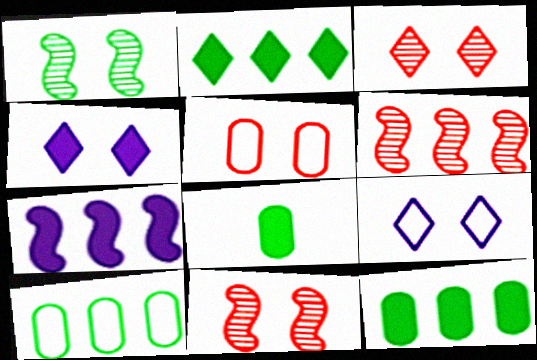[[1, 4, 5], 
[6, 8, 9]]